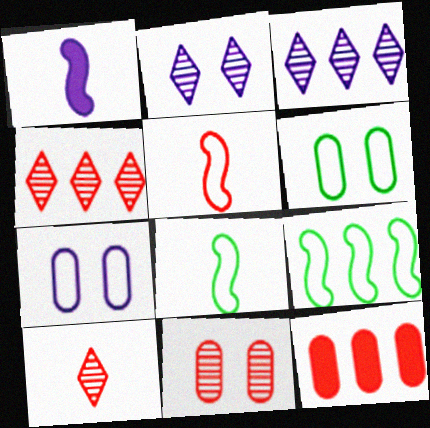[[1, 3, 7], 
[1, 4, 6], 
[2, 8, 12], 
[3, 9, 12]]